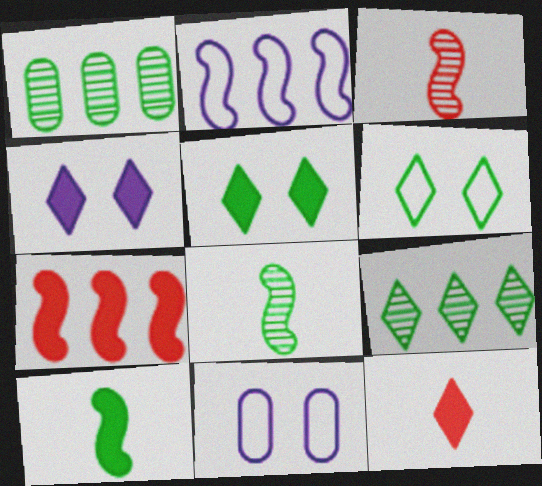[[1, 6, 10]]